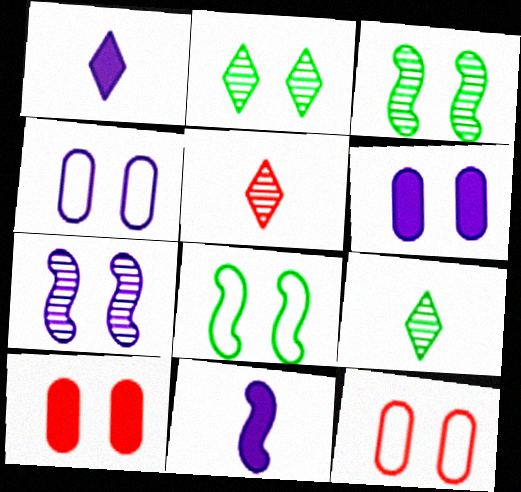[]